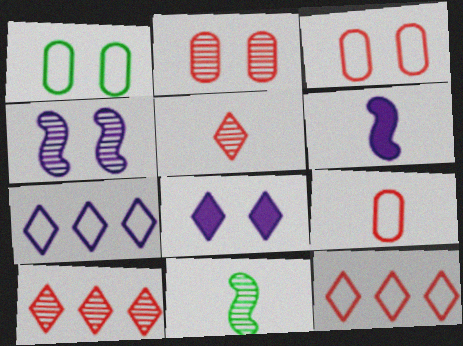[[1, 6, 10]]